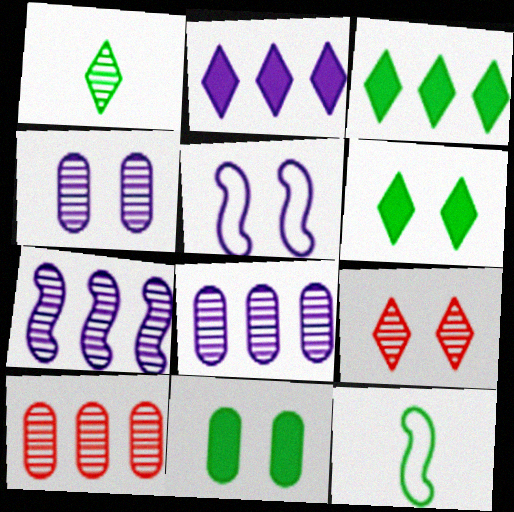[[5, 9, 11]]